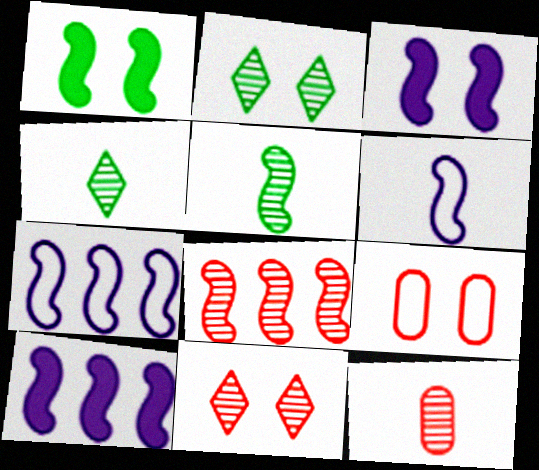[[1, 6, 8], 
[2, 3, 9], 
[4, 9, 10], 
[8, 11, 12]]